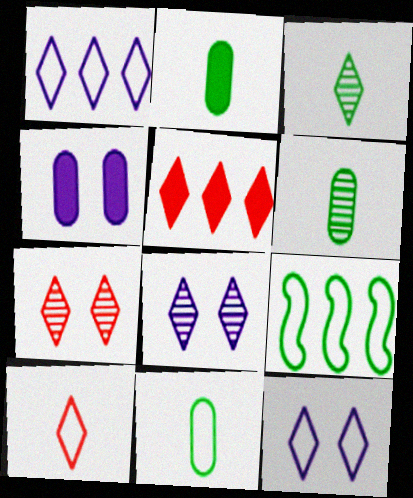[[2, 6, 11], 
[3, 5, 12], 
[5, 7, 10]]